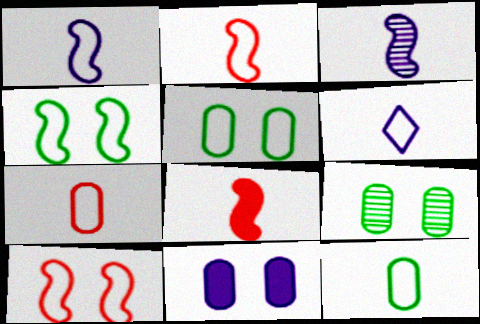[[2, 6, 12]]